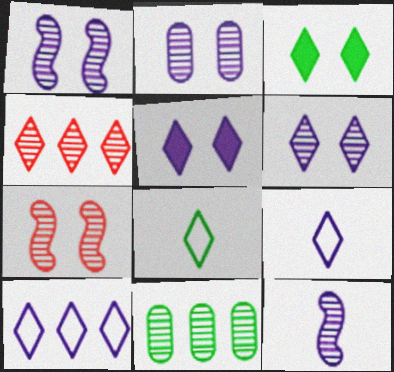[[1, 2, 6], 
[3, 4, 9], 
[4, 5, 8]]